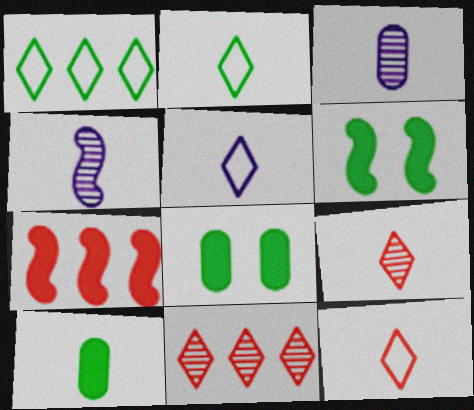[[2, 5, 12], 
[4, 10, 12]]